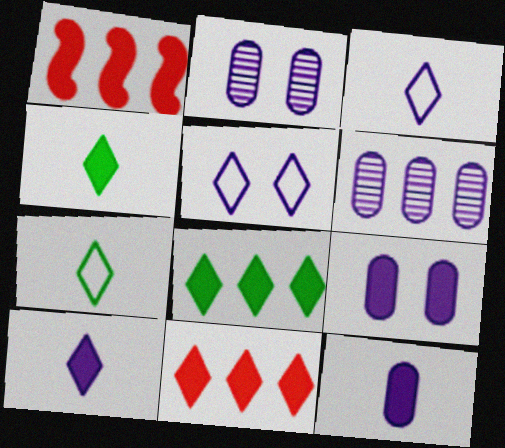[[1, 2, 7], 
[1, 4, 9]]